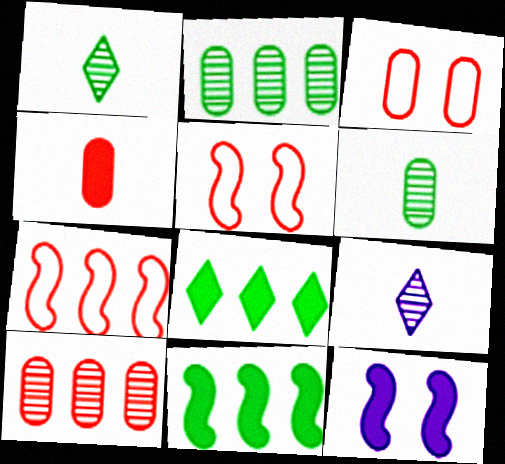[[3, 4, 10], 
[3, 9, 11], 
[4, 8, 12]]